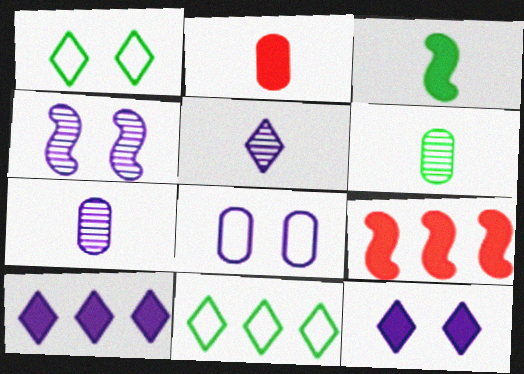[[1, 7, 9], 
[2, 4, 11], 
[4, 8, 12]]